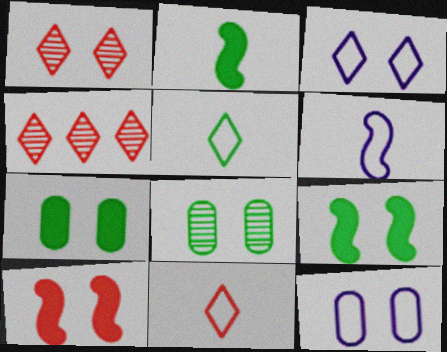[[1, 9, 12], 
[2, 4, 12], 
[3, 8, 10], 
[4, 6, 7]]